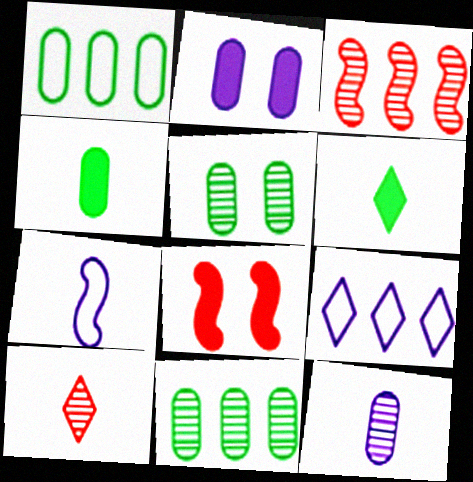[[1, 4, 5], 
[4, 7, 10]]